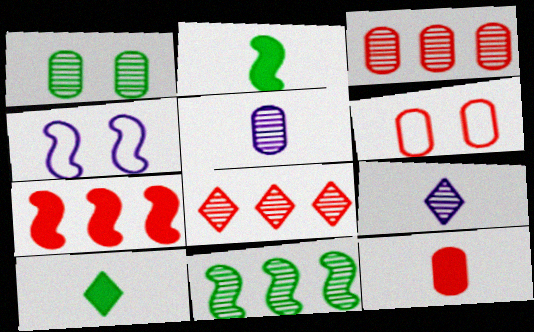[[1, 3, 5], 
[3, 4, 10], 
[3, 6, 12]]